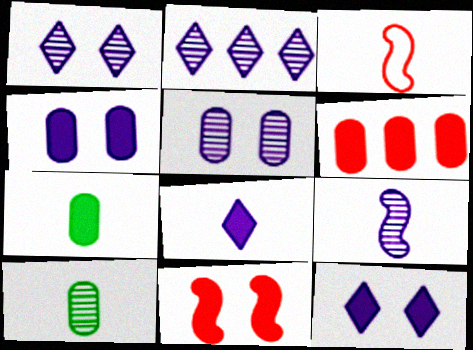[[2, 5, 9], 
[3, 8, 10], 
[4, 6, 7]]